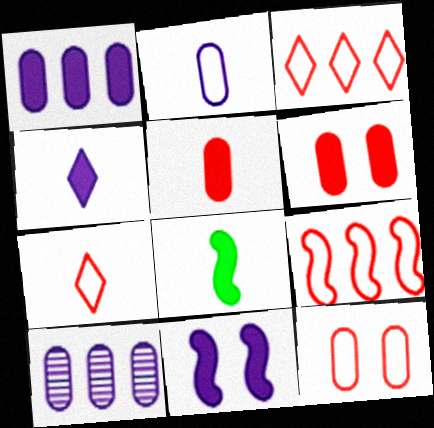[[1, 4, 11], 
[4, 5, 8], 
[7, 9, 12]]